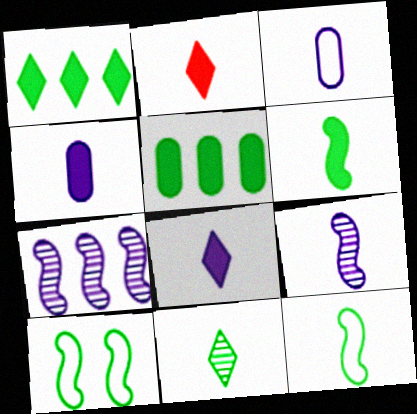[[2, 4, 6], 
[3, 8, 9], 
[5, 10, 11]]